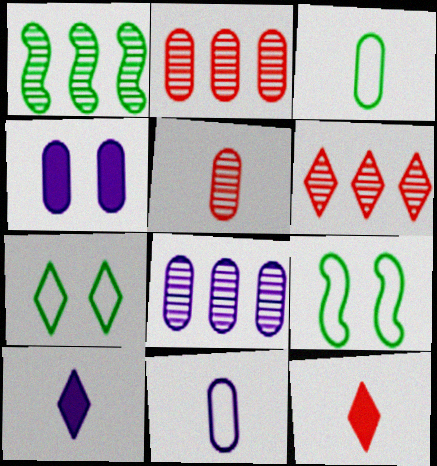[[1, 6, 8], 
[2, 3, 4], 
[2, 9, 10], 
[4, 8, 11], 
[6, 7, 10], 
[8, 9, 12]]